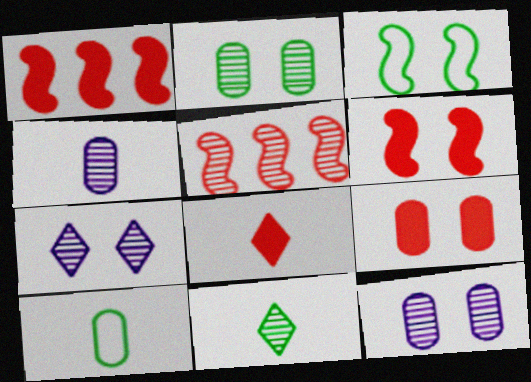[[1, 7, 10], 
[1, 8, 9], 
[3, 7, 9], 
[5, 11, 12]]